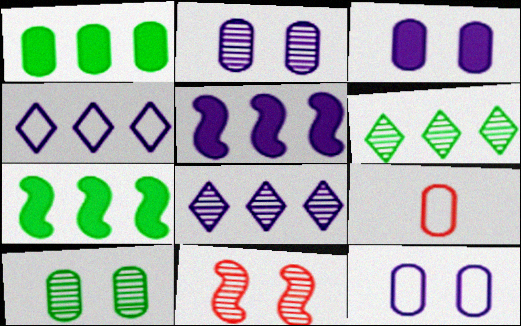[[1, 2, 9], 
[2, 3, 12]]